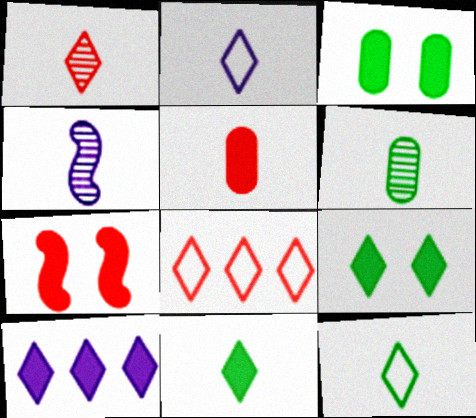[[1, 2, 11], 
[1, 4, 6], 
[3, 4, 8], 
[4, 5, 12]]